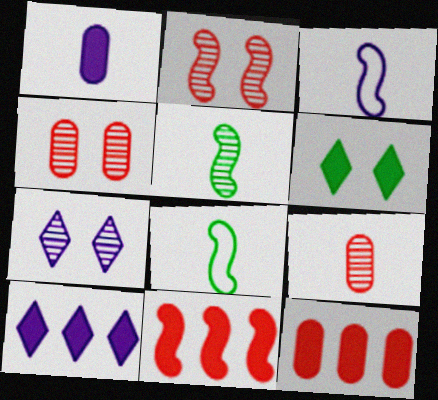[[1, 6, 11], 
[4, 8, 10], 
[7, 8, 12]]